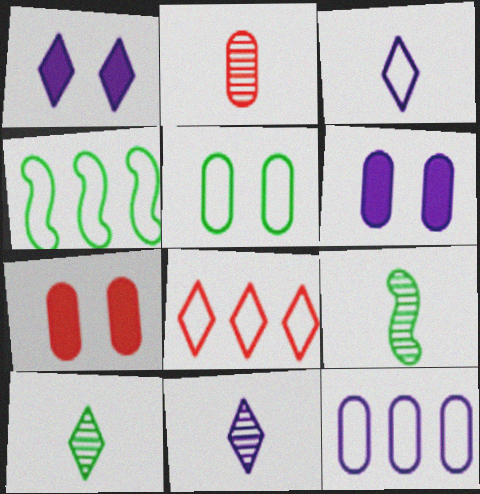[[1, 2, 4], 
[1, 8, 10], 
[2, 9, 11], 
[4, 7, 11], 
[4, 8, 12], 
[6, 8, 9]]